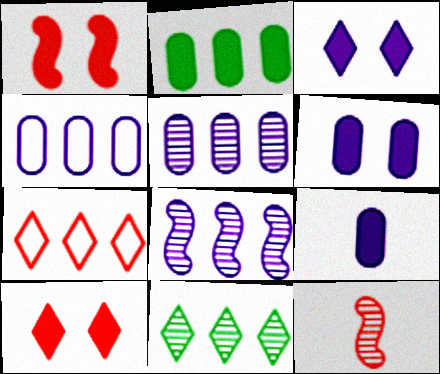[[2, 7, 8]]